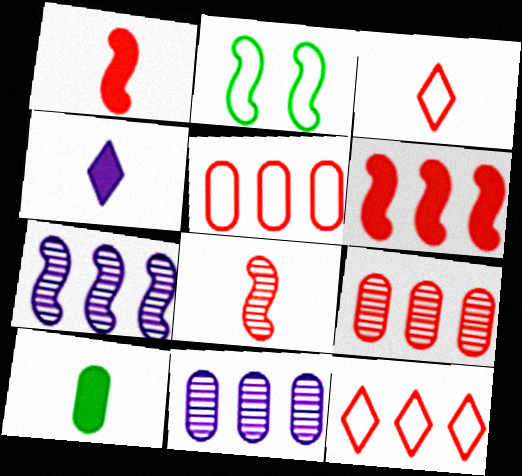[[1, 2, 7], 
[1, 4, 10], 
[2, 4, 9], 
[6, 9, 12]]